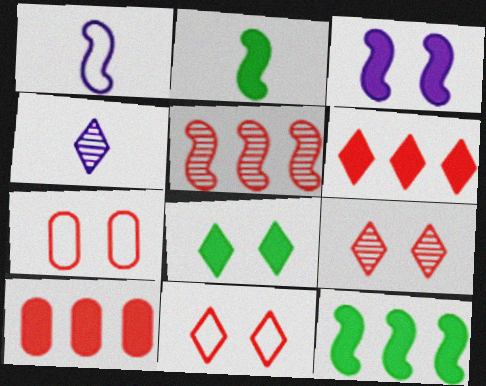[[4, 7, 12]]